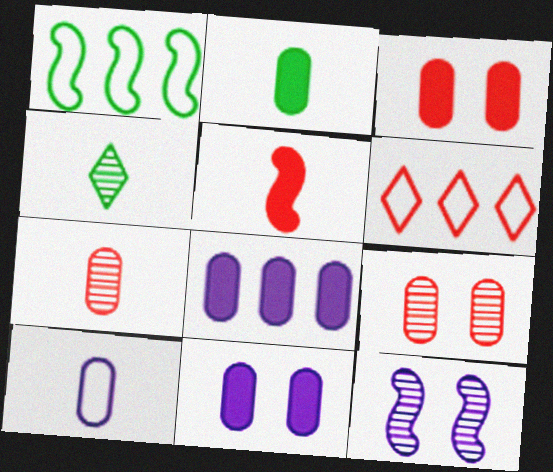[[1, 5, 12], 
[2, 3, 8], 
[2, 6, 12], 
[2, 7, 10], 
[4, 5, 10], 
[5, 6, 9]]